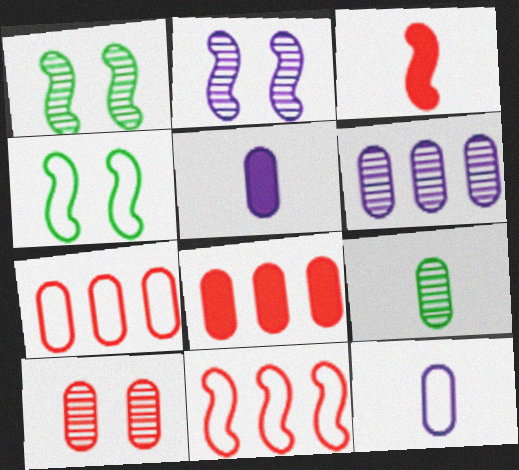[[6, 9, 10]]